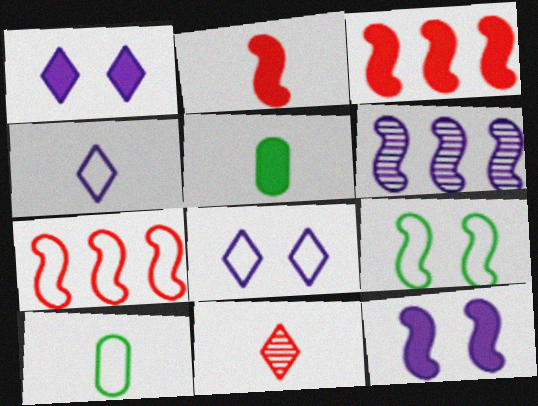[[1, 3, 5], 
[2, 6, 9], 
[7, 8, 10]]